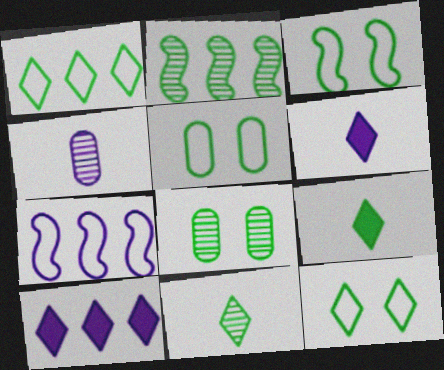[[2, 5, 9], 
[2, 8, 11], 
[3, 5, 12]]